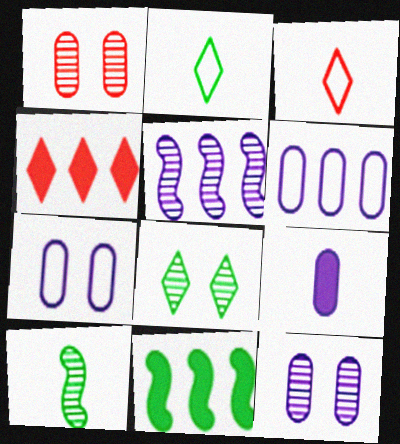[[3, 9, 10], 
[3, 11, 12], 
[4, 7, 10], 
[6, 9, 12]]